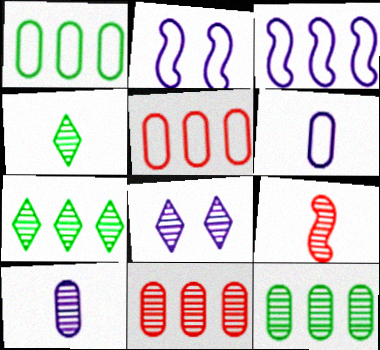[[4, 9, 10], 
[8, 9, 12]]